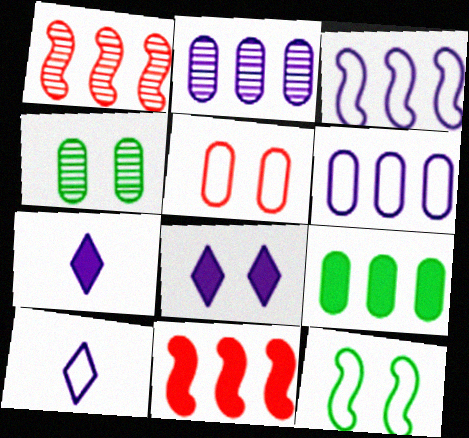[[4, 10, 11]]